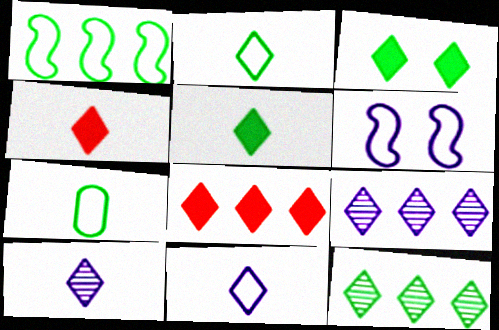[[2, 3, 12], 
[2, 4, 10]]